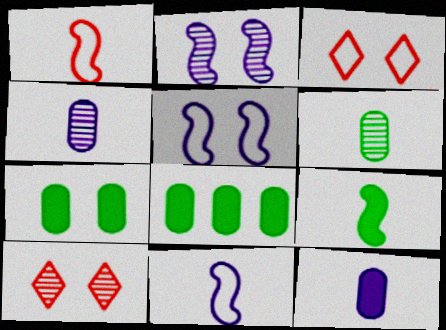[[2, 3, 7], 
[5, 7, 10], 
[8, 10, 11]]